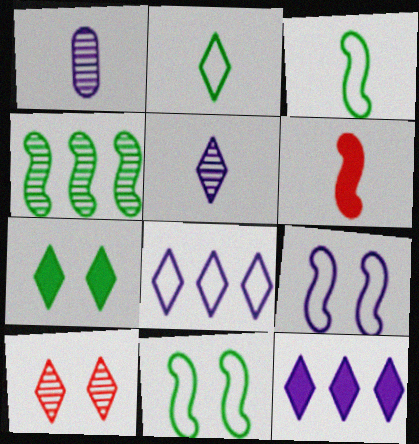[[1, 2, 6], 
[1, 4, 10], 
[1, 9, 12], 
[2, 10, 12], 
[4, 6, 9]]